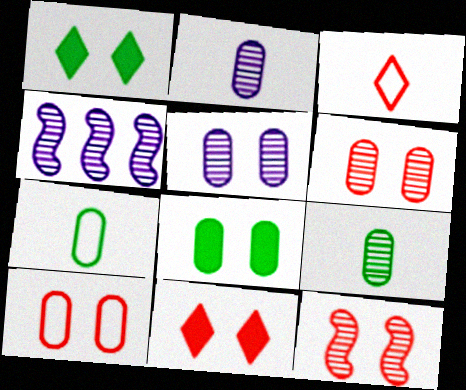[[3, 4, 8], 
[4, 7, 11], 
[5, 8, 10], 
[10, 11, 12]]